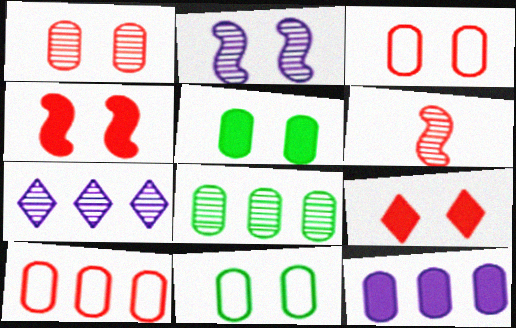[[2, 9, 11], 
[6, 9, 10], 
[8, 10, 12]]